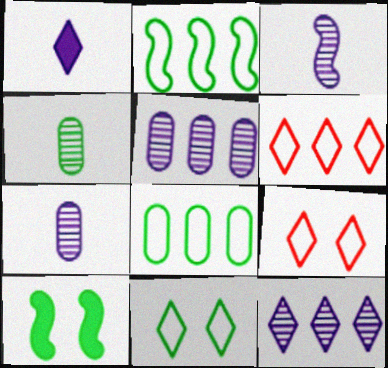[[6, 7, 10]]